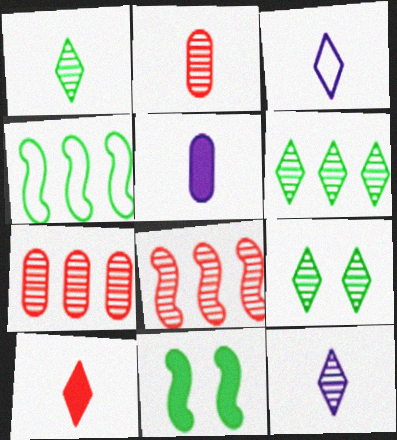[[1, 3, 10], 
[1, 6, 9], 
[3, 7, 11]]